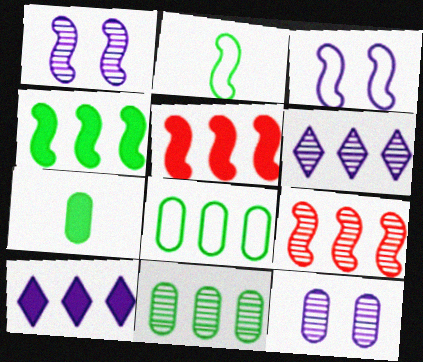[[1, 2, 5], 
[5, 6, 8], 
[6, 9, 11], 
[8, 9, 10]]